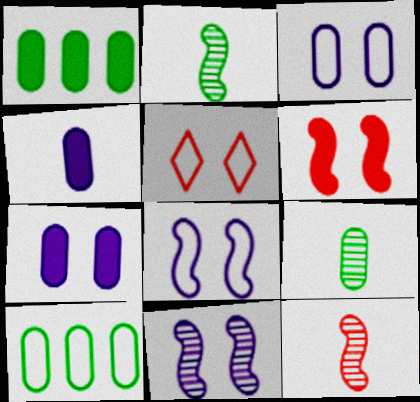[]